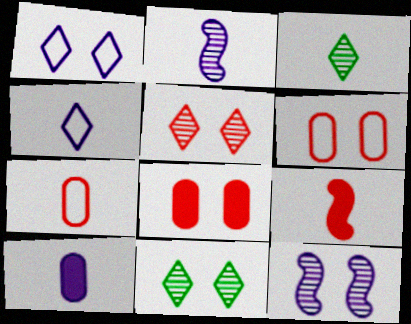[[2, 4, 10]]